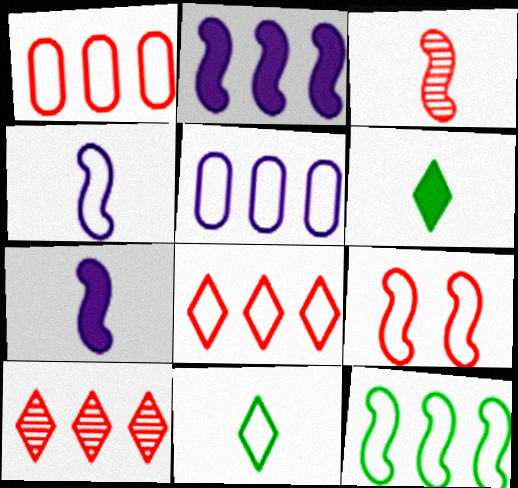[[4, 9, 12], 
[5, 8, 12], 
[5, 9, 11]]